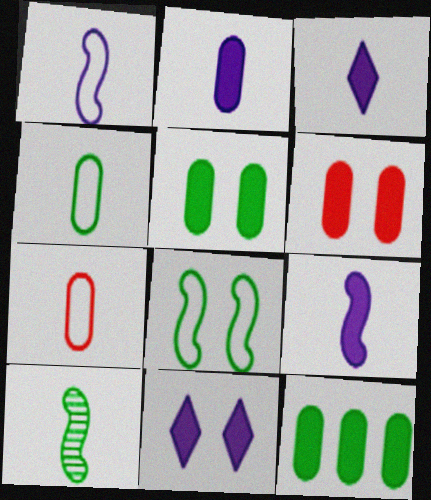[[2, 3, 9], 
[2, 6, 12], 
[3, 7, 10]]